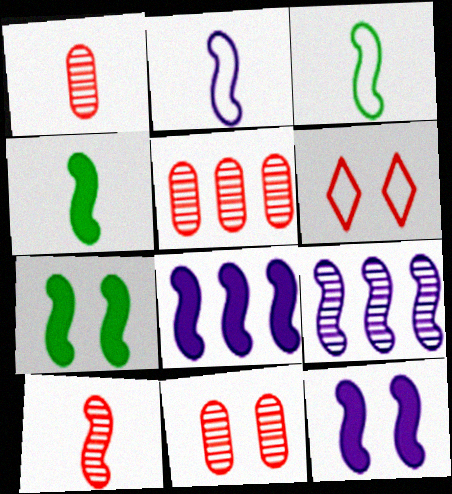[[1, 5, 11], 
[2, 4, 10], 
[2, 9, 12]]